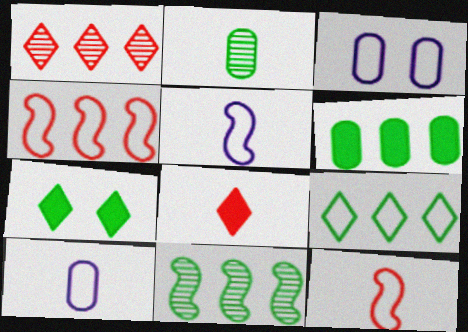[[2, 5, 8], 
[3, 8, 11], 
[3, 9, 12], 
[6, 9, 11]]